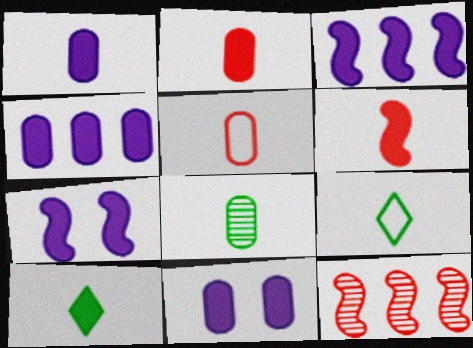[[1, 4, 11], 
[1, 5, 8], 
[1, 6, 10], 
[9, 11, 12]]